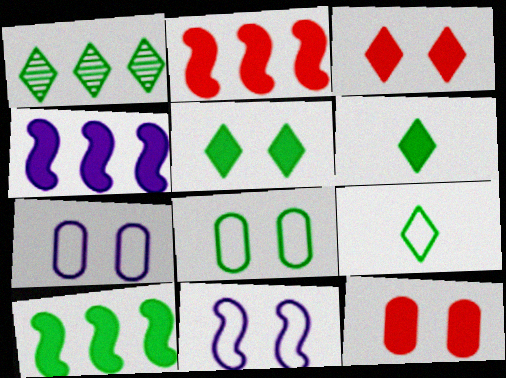[[1, 5, 9], 
[2, 4, 10], 
[4, 6, 12]]